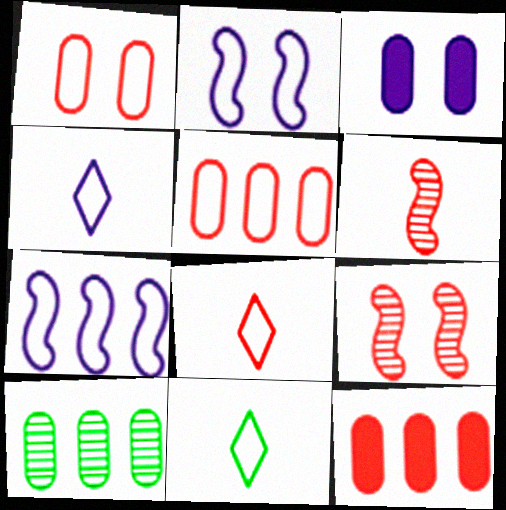[[1, 7, 11], 
[2, 5, 11], 
[4, 8, 11], 
[8, 9, 12]]